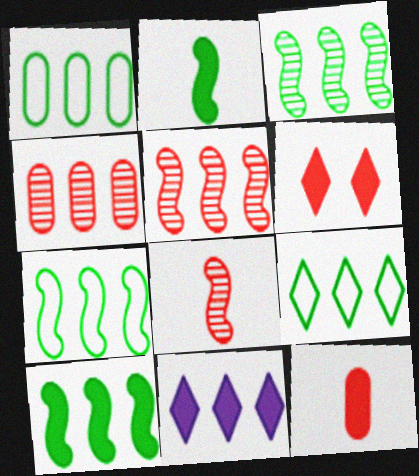[[1, 5, 11], 
[1, 7, 9], 
[3, 7, 10], 
[4, 7, 11]]